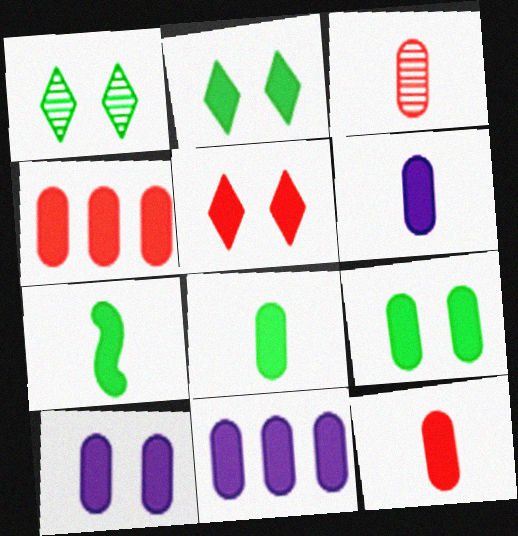[[4, 6, 9], 
[4, 8, 10], 
[5, 7, 11], 
[6, 8, 12], 
[6, 10, 11], 
[9, 11, 12]]